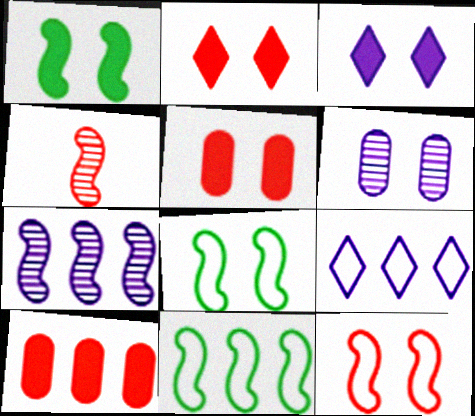[[1, 3, 5], 
[2, 6, 8]]